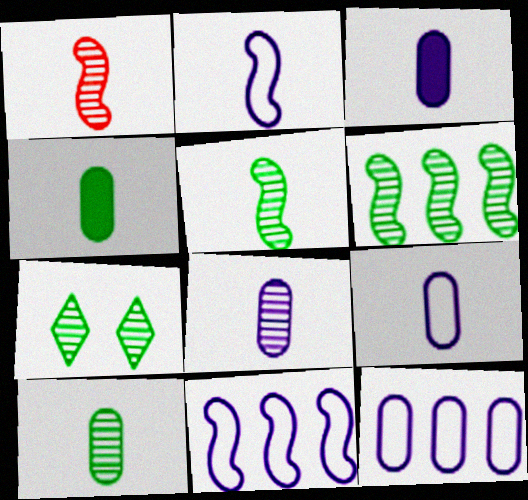[[3, 8, 9], 
[6, 7, 10]]